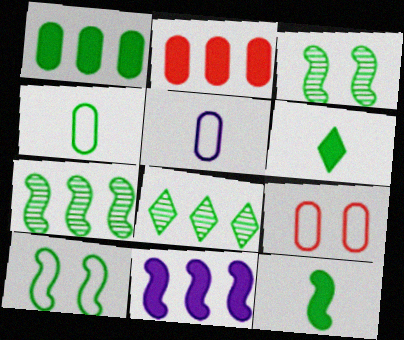[[7, 10, 12]]